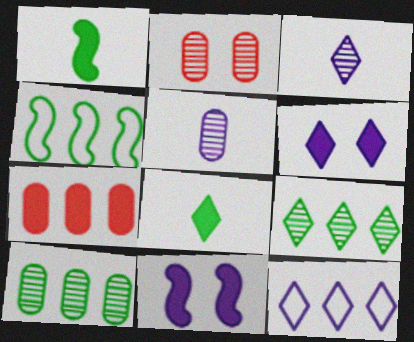[[1, 2, 12], 
[1, 6, 7], 
[2, 5, 10], 
[3, 6, 12], 
[5, 11, 12], 
[7, 8, 11]]